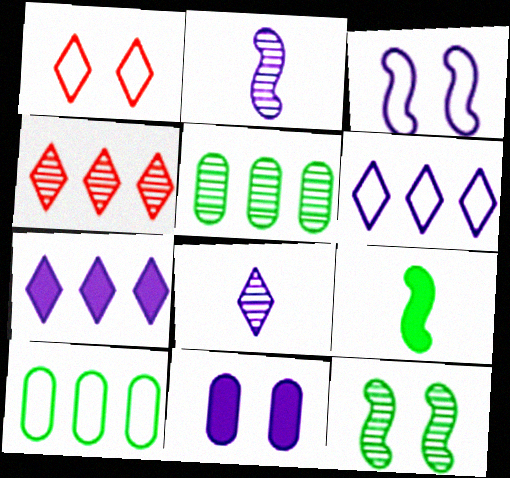[[1, 11, 12], 
[2, 6, 11]]